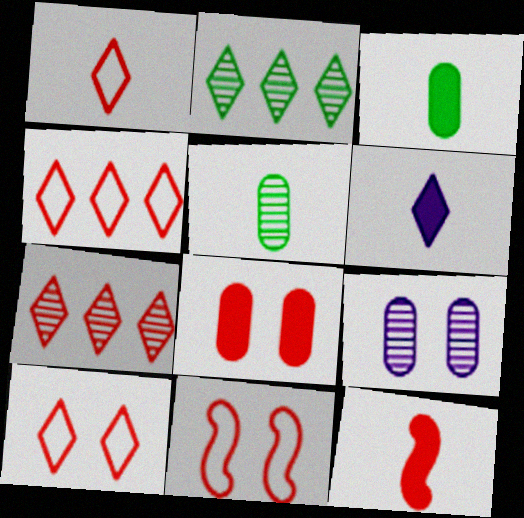[[1, 4, 10], 
[2, 6, 10], 
[3, 6, 12]]